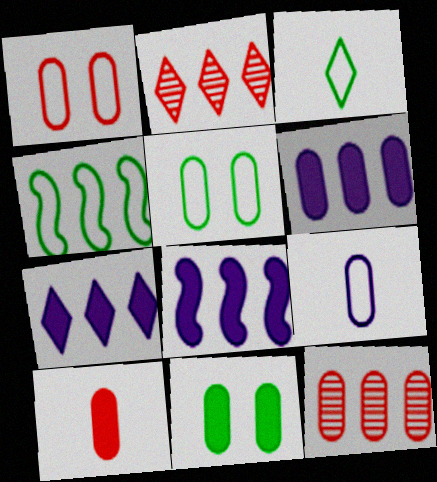[[1, 10, 12], 
[2, 4, 6], 
[3, 4, 5], 
[4, 7, 12], 
[6, 7, 8], 
[6, 10, 11], 
[9, 11, 12]]